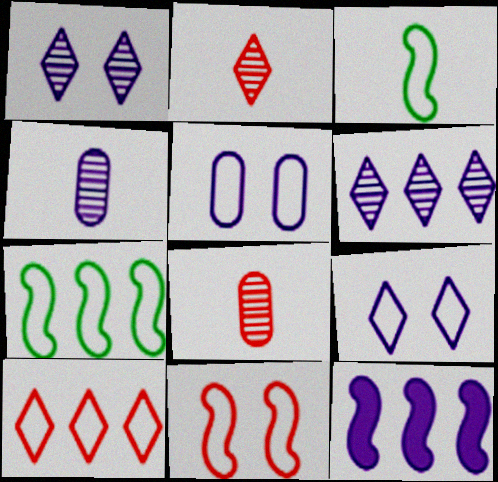[[3, 5, 10], 
[4, 9, 12]]